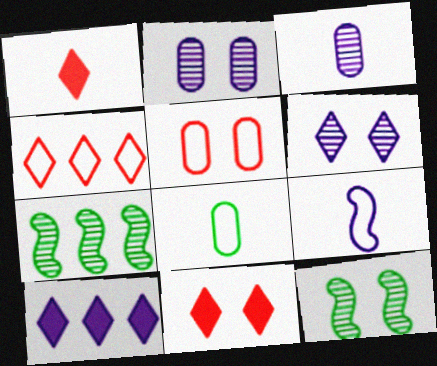[[2, 9, 10]]